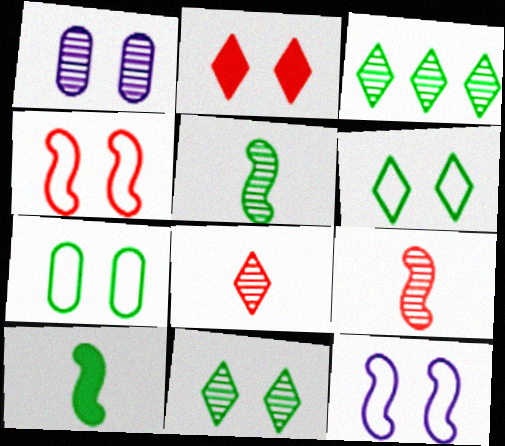[[1, 3, 9], 
[3, 7, 10]]